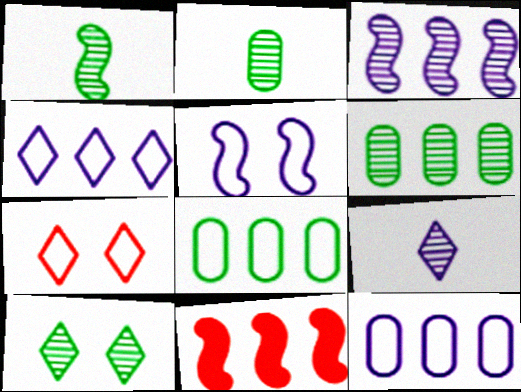[[1, 5, 11], 
[1, 6, 10], 
[4, 6, 11]]